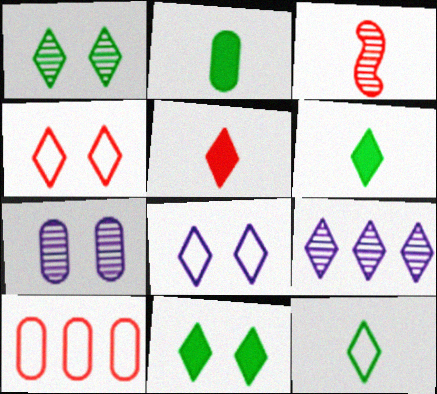[[2, 7, 10], 
[4, 6, 9]]